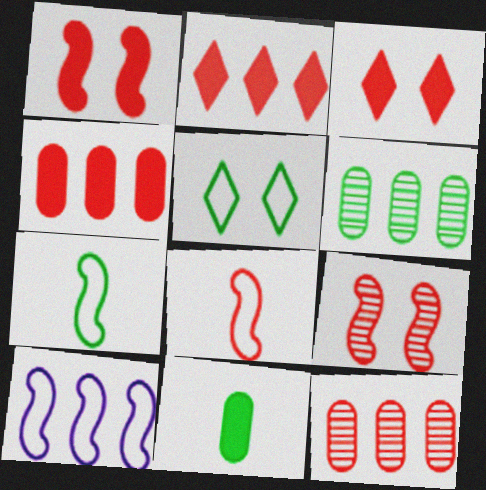[[2, 6, 10], 
[3, 8, 12]]